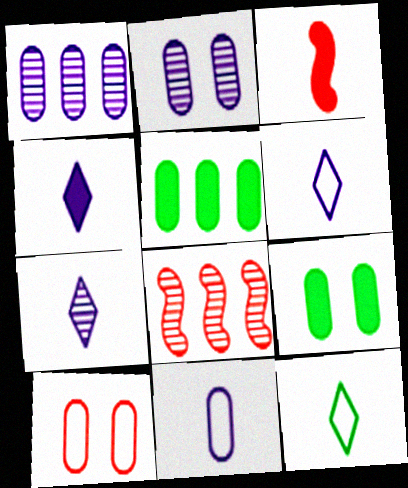[[2, 9, 10], 
[4, 6, 7], 
[6, 8, 9]]